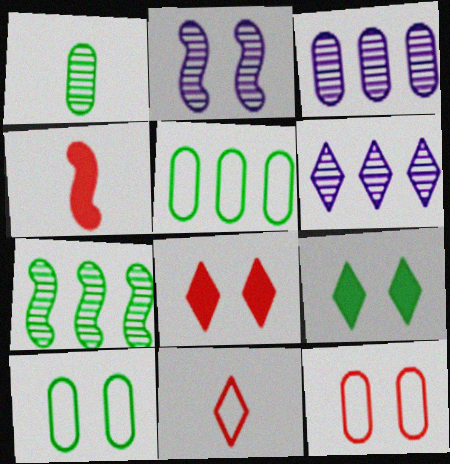[[2, 8, 10], 
[2, 9, 12], 
[4, 6, 10], 
[6, 9, 11]]